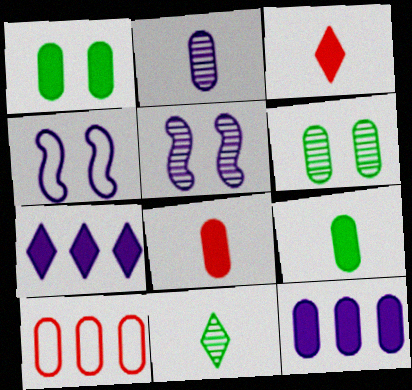[[1, 2, 10], 
[1, 8, 12], 
[2, 4, 7]]